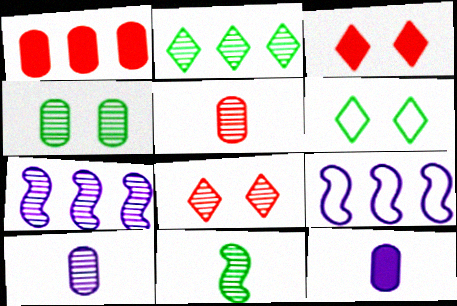[[1, 2, 9], 
[2, 4, 11]]